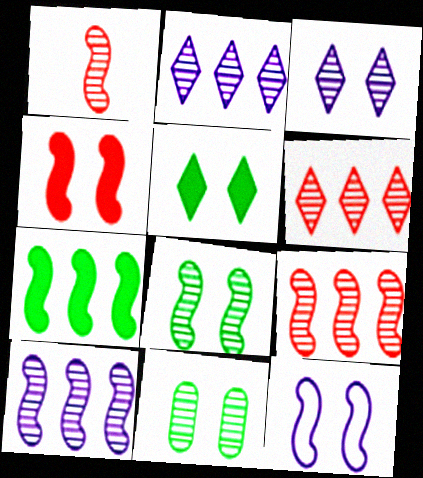[[1, 2, 11], 
[1, 7, 12], 
[1, 8, 10], 
[4, 8, 12]]